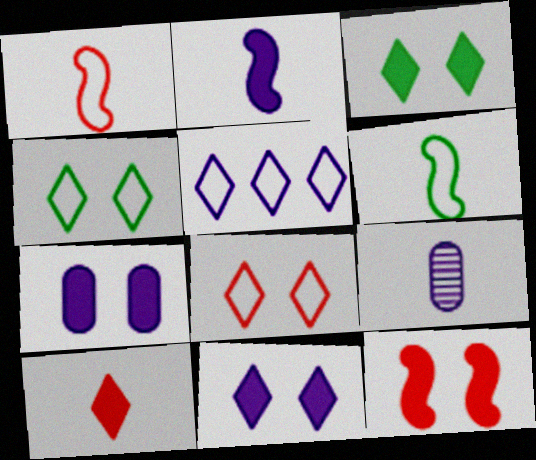[[3, 7, 12], 
[6, 9, 10]]